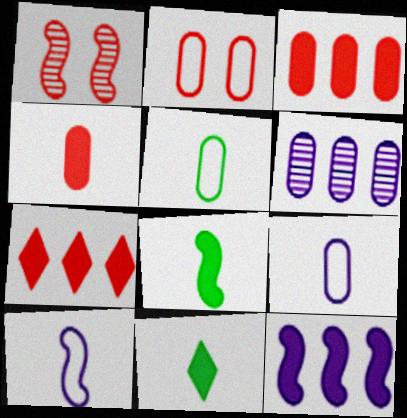[]